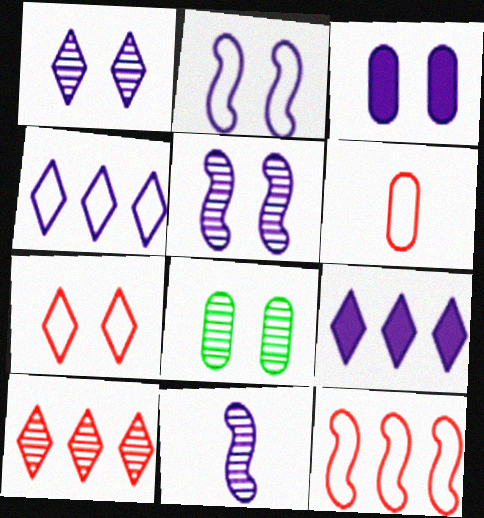[[1, 2, 3], 
[3, 4, 11], 
[6, 7, 12], 
[8, 10, 11]]